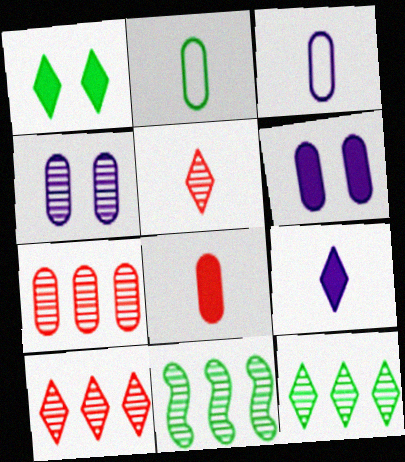[[1, 2, 11], 
[2, 6, 7], 
[4, 5, 11]]